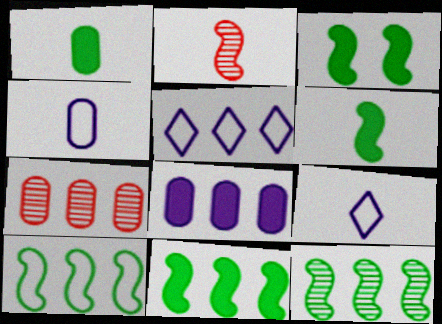[[1, 2, 9], 
[3, 6, 11], 
[3, 7, 9], 
[5, 7, 11], 
[10, 11, 12]]